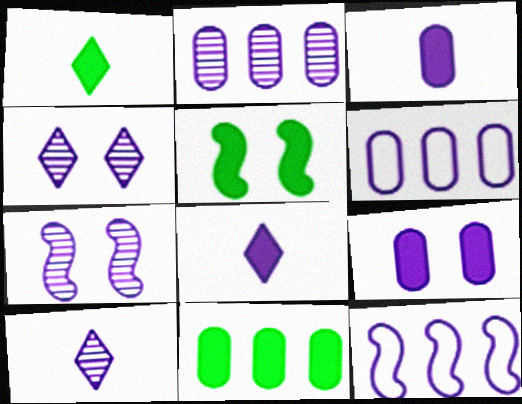[[1, 5, 11], 
[2, 7, 10], 
[3, 4, 12], 
[6, 7, 8], 
[9, 10, 12]]